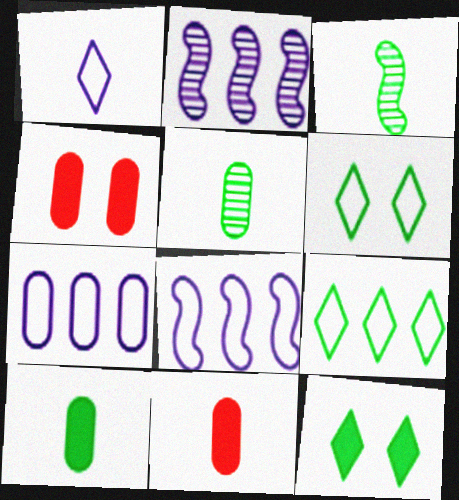[[1, 3, 11], 
[2, 6, 11], 
[4, 5, 7]]